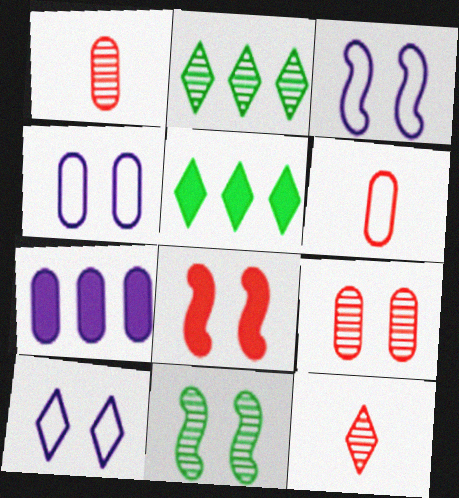[[1, 3, 5], 
[3, 4, 10], 
[3, 8, 11], 
[5, 10, 12]]